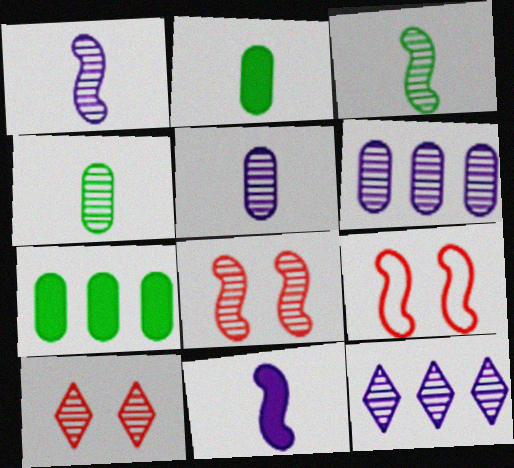[[2, 9, 12], 
[3, 6, 10], 
[4, 8, 12]]